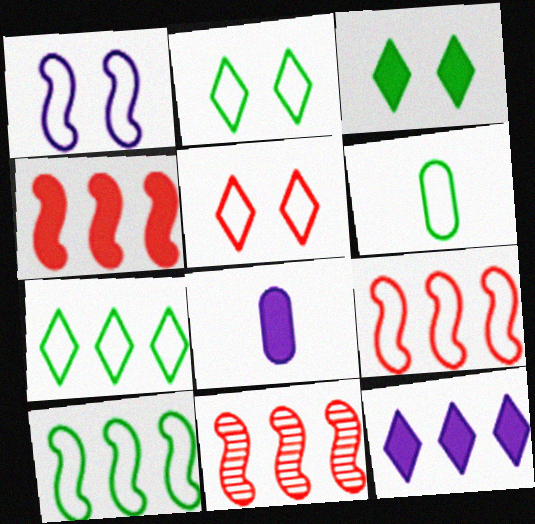[[2, 6, 10], 
[2, 8, 11], 
[3, 4, 8], 
[4, 9, 11]]